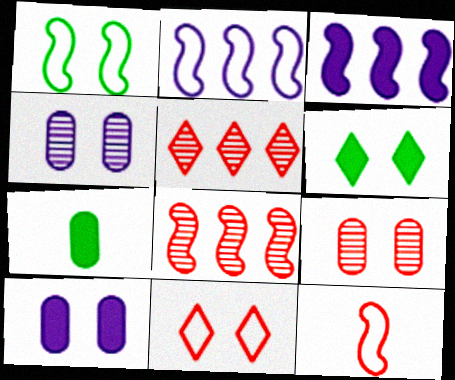[[1, 2, 12]]